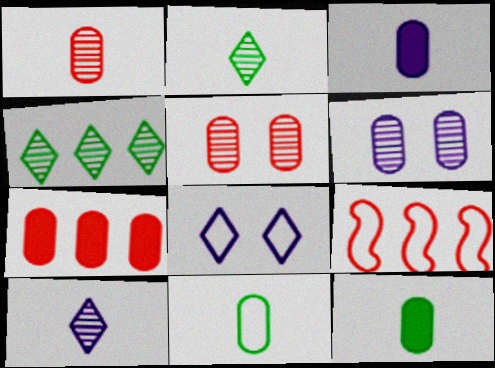[[1, 3, 11], 
[6, 7, 11], 
[8, 9, 11]]